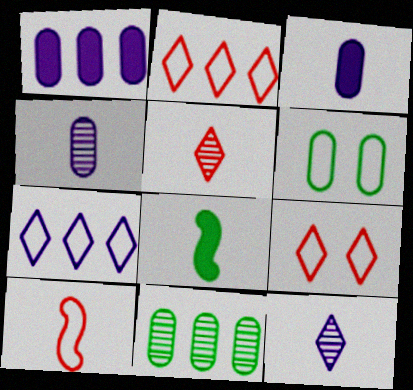[[6, 7, 10]]